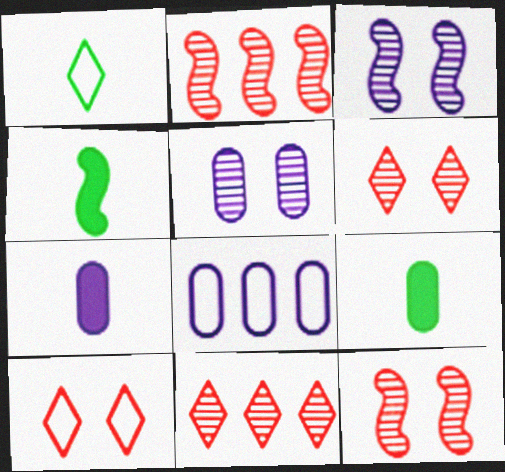[[4, 6, 8], 
[5, 7, 8]]